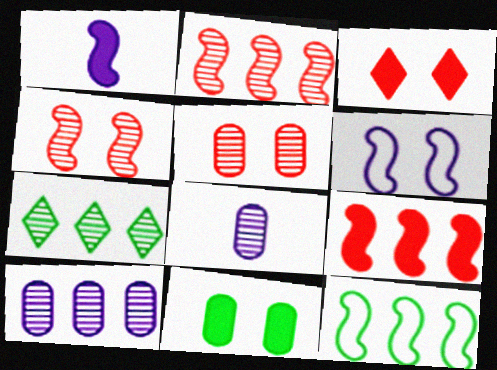[[1, 4, 12], 
[2, 7, 10], 
[3, 8, 12], 
[4, 7, 8]]